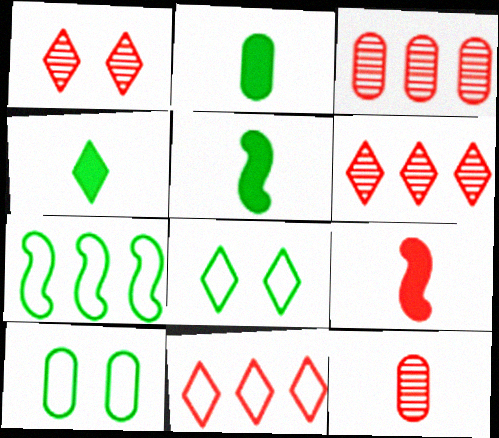[[2, 4, 5]]